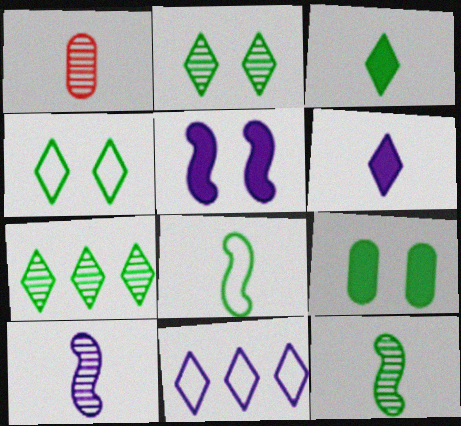[[1, 6, 8], 
[3, 4, 7], 
[7, 8, 9]]